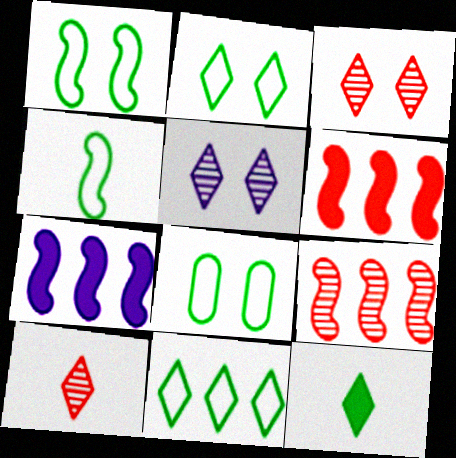[[1, 2, 8], 
[4, 8, 11], 
[7, 8, 10]]